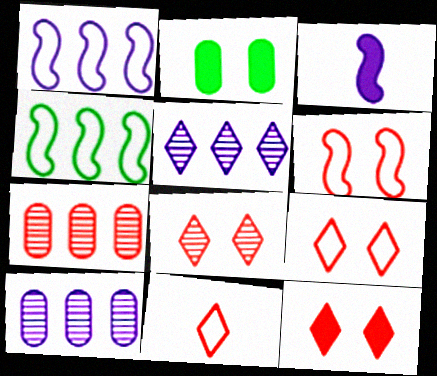[[8, 9, 12]]